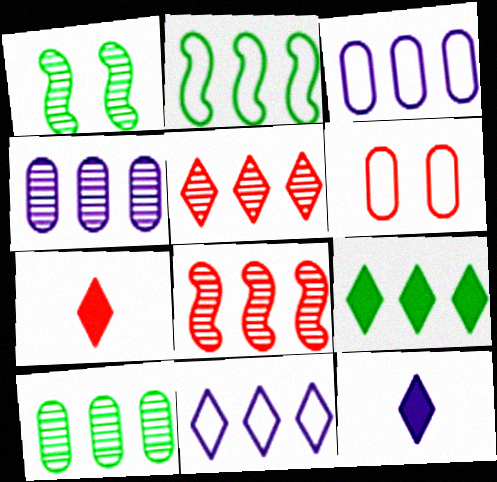[[1, 3, 7], 
[2, 9, 10], 
[3, 8, 9], 
[5, 9, 11], 
[6, 7, 8]]